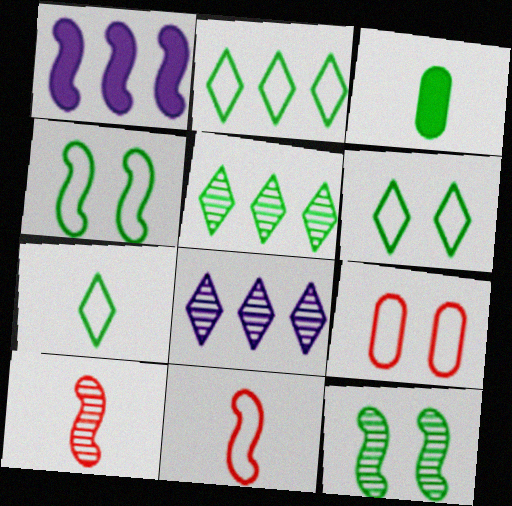[[1, 4, 10], 
[1, 11, 12], 
[2, 3, 12], 
[2, 6, 7], 
[3, 4, 5]]